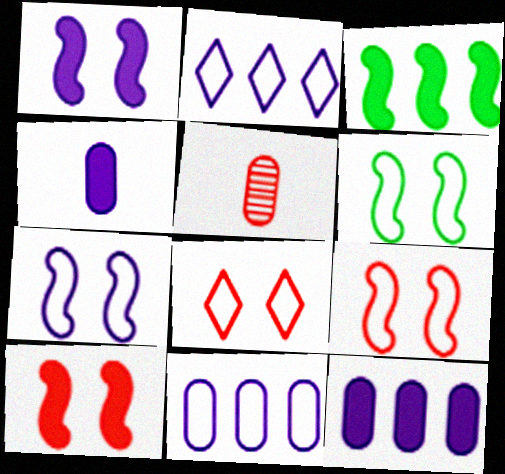[[6, 7, 9]]